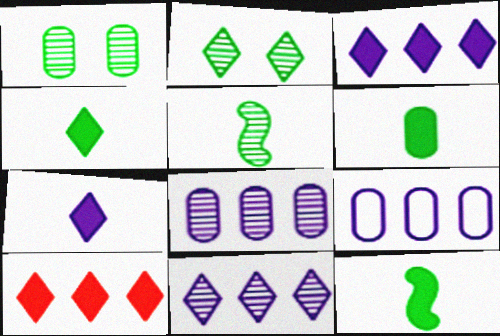[[4, 6, 12]]